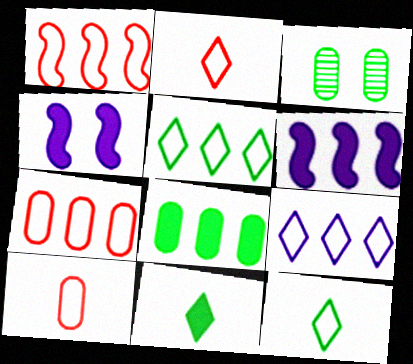[[2, 3, 6]]